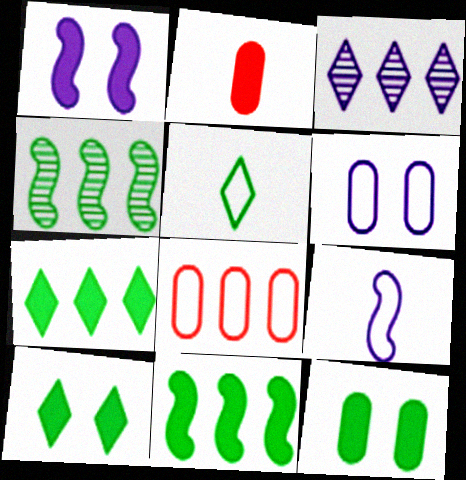[[1, 2, 7], 
[3, 8, 11], 
[4, 5, 12]]